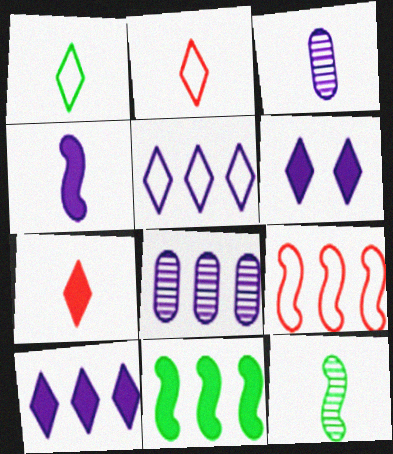[]